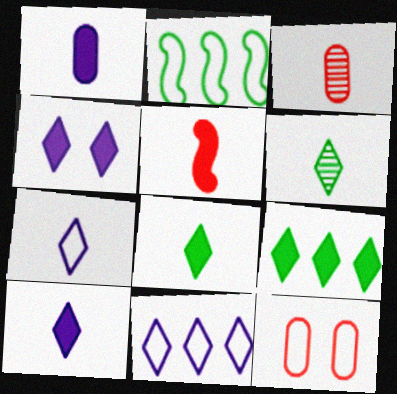[[1, 5, 8], 
[2, 3, 4], 
[2, 7, 12]]